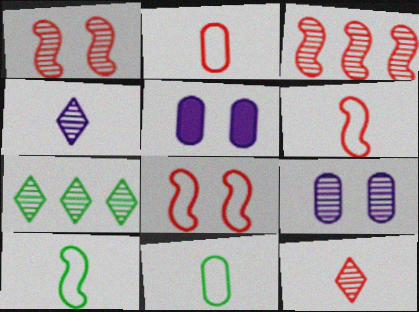[[5, 6, 7]]